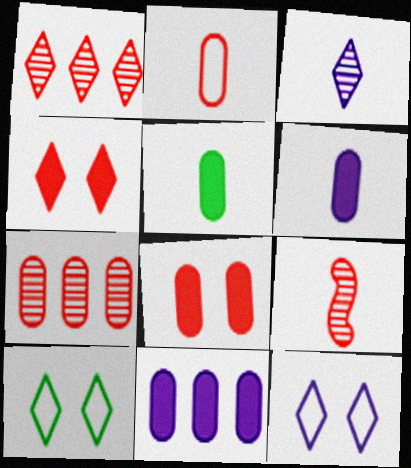[[2, 7, 8], 
[5, 8, 11], 
[9, 10, 11]]